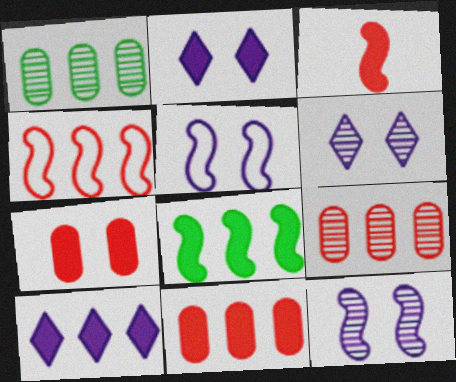[[1, 4, 10], 
[8, 10, 11]]